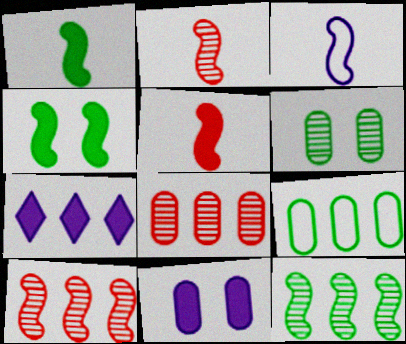[[1, 2, 3], 
[3, 4, 10], 
[7, 9, 10]]